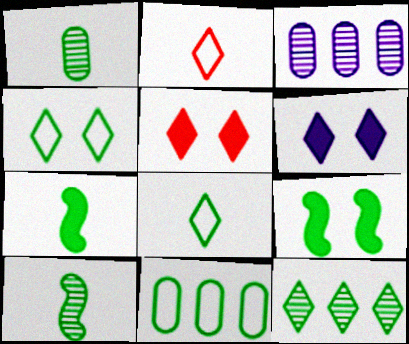[[1, 7, 8], 
[2, 3, 9], 
[2, 6, 12]]